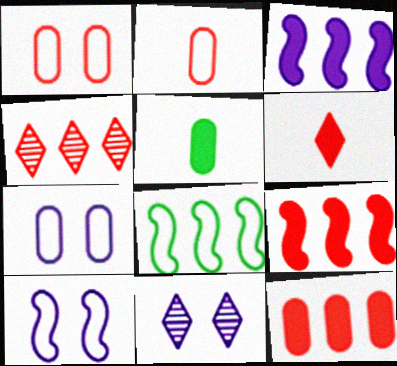[[4, 5, 10]]